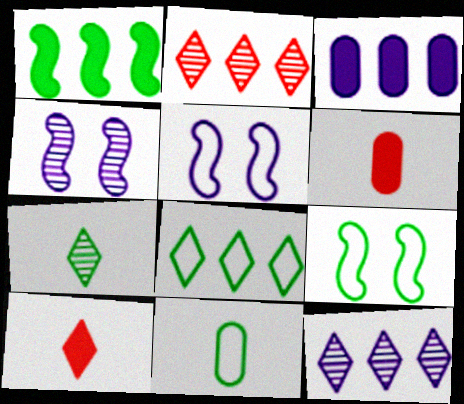[[4, 6, 8], 
[6, 9, 12], 
[8, 9, 11]]